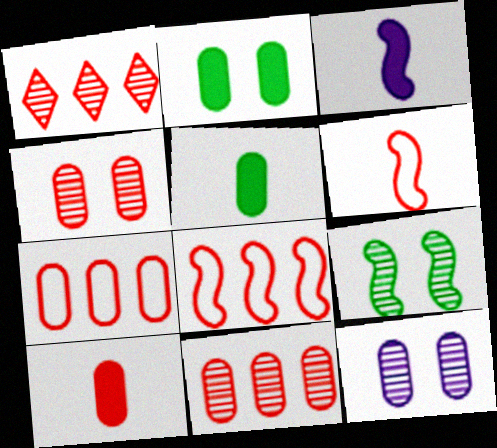[[3, 8, 9], 
[4, 7, 10], 
[5, 7, 12]]